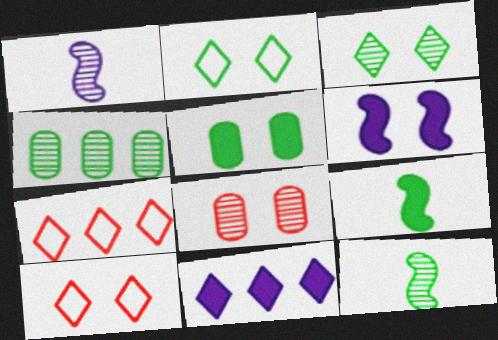[[1, 5, 7], 
[2, 4, 9], 
[2, 6, 8], 
[3, 4, 12]]